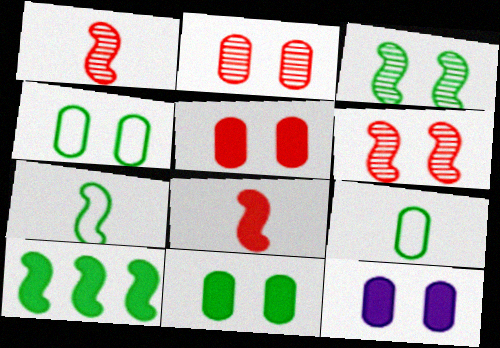[[2, 4, 12], 
[3, 7, 10], 
[5, 11, 12]]